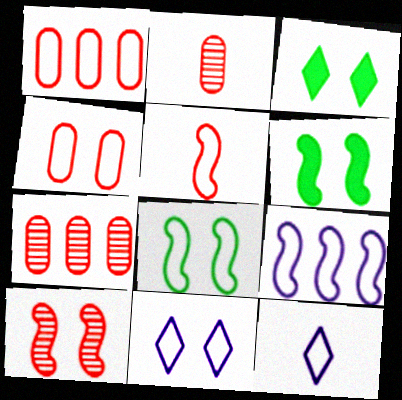[[1, 8, 12], 
[2, 3, 9], 
[4, 8, 11], 
[5, 8, 9], 
[6, 7, 12]]